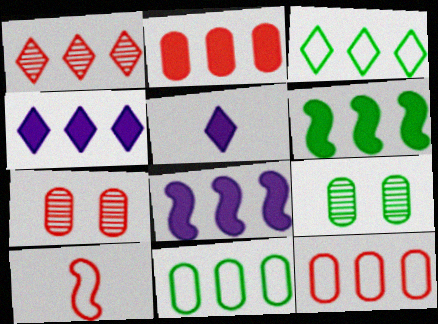[[1, 3, 4], 
[1, 8, 11], 
[2, 4, 6], 
[4, 9, 10]]